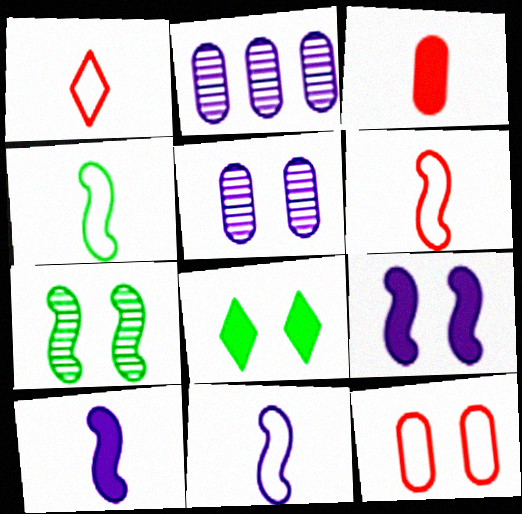[[2, 6, 8], 
[4, 6, 11]]